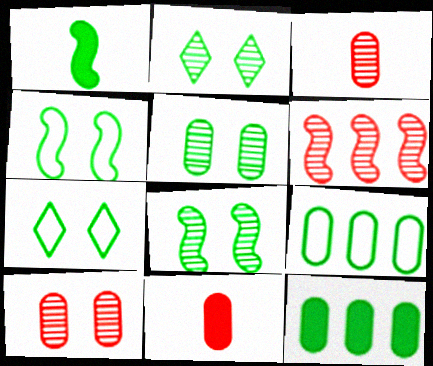[[1, 2, 9], 
[2, 5, 8]]